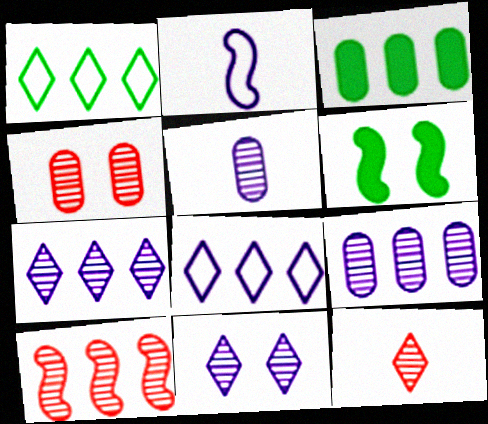[[2, 6, 10], 
[3, 8, 10], 
[4, 10, 12]]